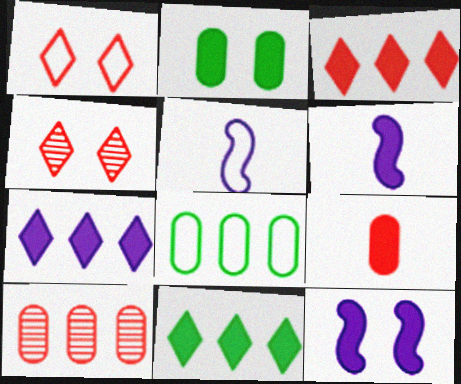[[1, 5, 8], 
[2, 3, 6], 
[3, 7, 11], 
[4, 6, 8], 
[9, 11, 12]]